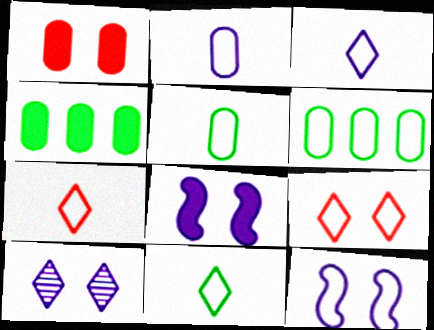[[3, 7, 11], 
[6, 7, 12]]